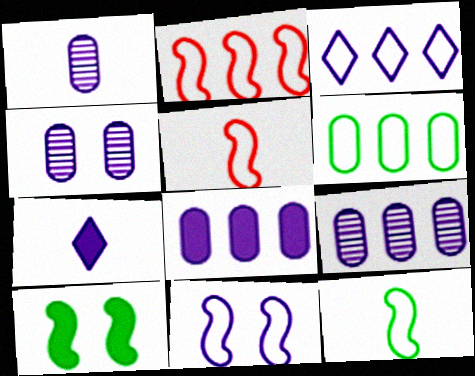[[1, 4, 9], 
[2, 3, 6], 
[2, 11, 12], 
[7, 9, 11]]